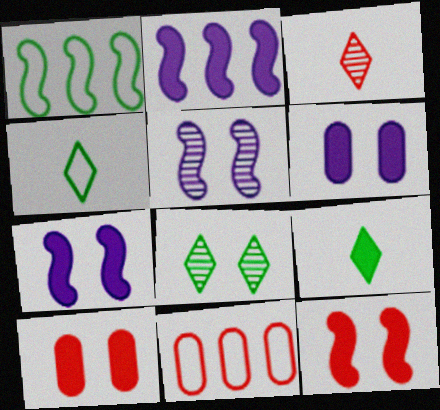[[1, 3, 6], 
[2, 9, 10], 
[3, 11, 12], 
[5, 9, 11]]